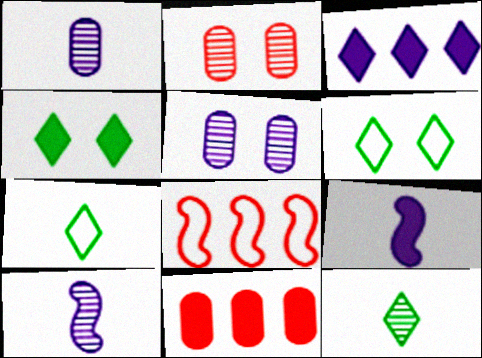[[1, 4, 8], 
[4, 9, 11], 
[6, 10, 11]]